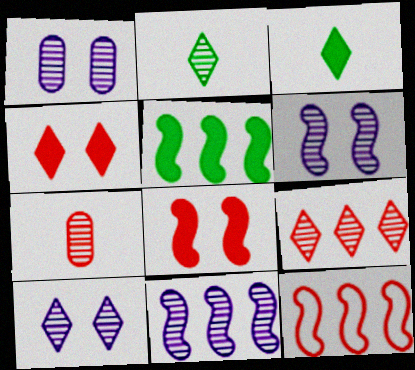[[1, 3, 12], 
[1, 6, 10], 
[2, 9, 10], 
[4, 7, 12], 
[5, 11, 12]]